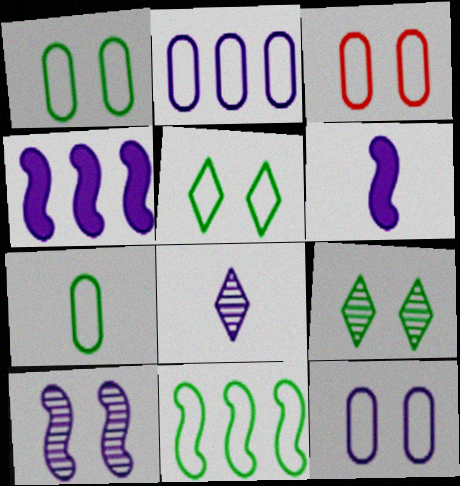[[1, 3, 12], 
[2, 3, 7], 
[4, 8, 12], 
[5, 7, 11]]